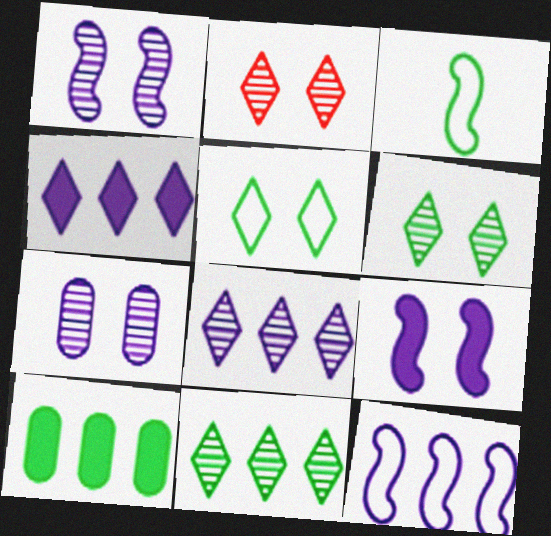[[3, 6, 10]]